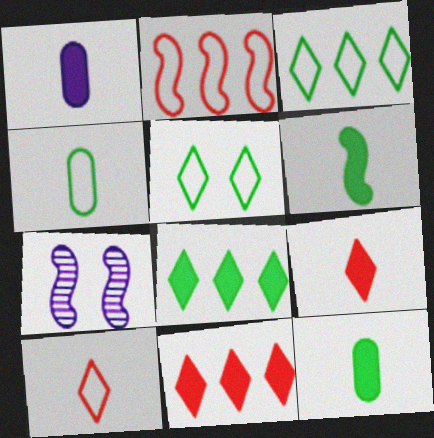[[1, 6, 9], 
[2, 6, 7], 
[4, 7, 11]]